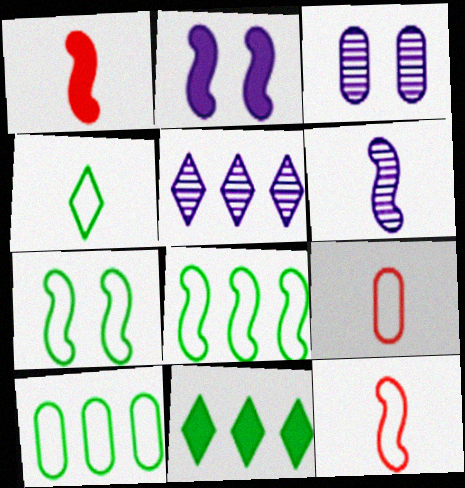[[3, 5, 6], 
[3, 11, 12], 
[4, 7, 10]]